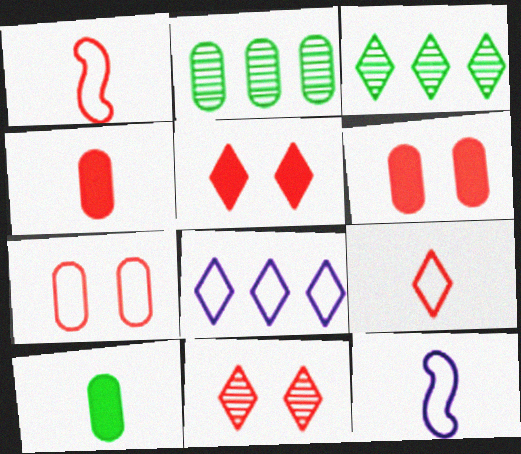[[2, 5, 12], 
[3, 6, 12]]